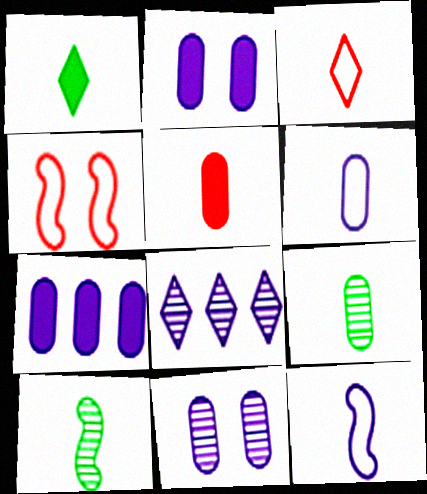[[2, 8, 12], 
[5, 6, 9], 
[6, 7, 11]]